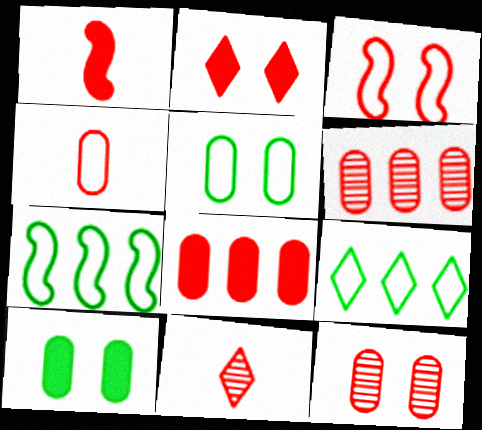[[1, 2, 8], 
[1, 4, 11], 
[2, 3, 12], 
[3, 8, 11], 
[4, 8, 12]]